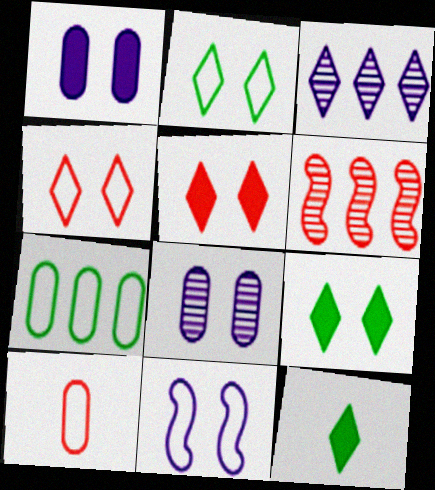[[3, 4, 12], 
[5, 6, 10]]